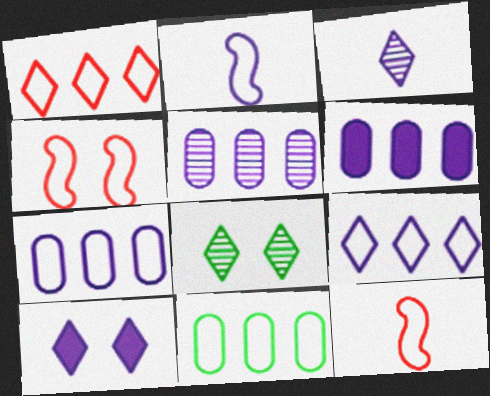[[2, 5, 10], 
[3, 9, 10], 
[5, 6, 7], 
[6, 8, 12]]